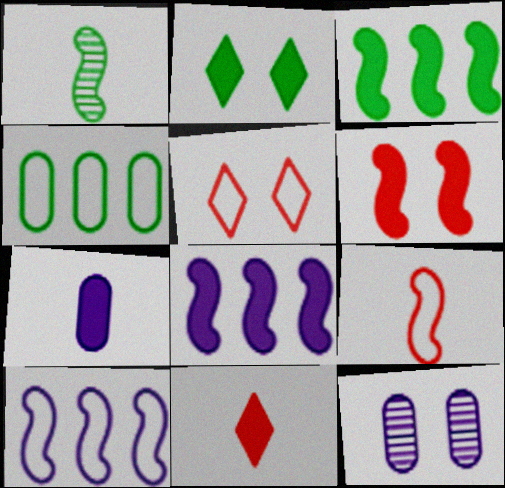[[1, 2, 4], 
[1, 6, 10]]